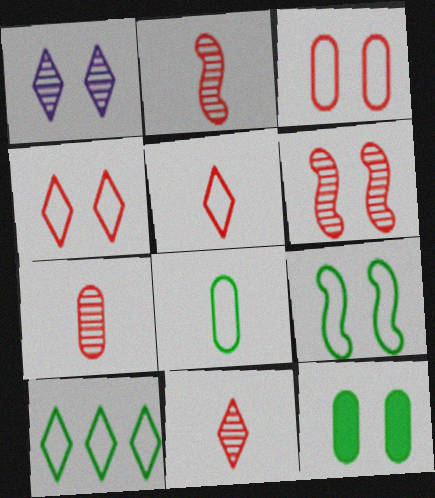[[2, 7, 11], 
[8, 9, 10]]